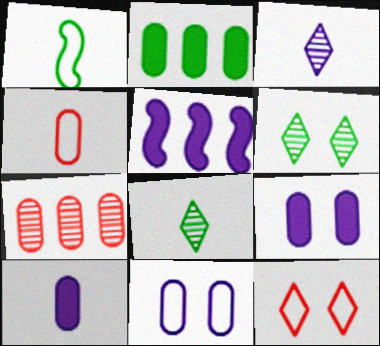[[1, 2, 6], 
[3, 5, 11], 
[4, 5, 6]]